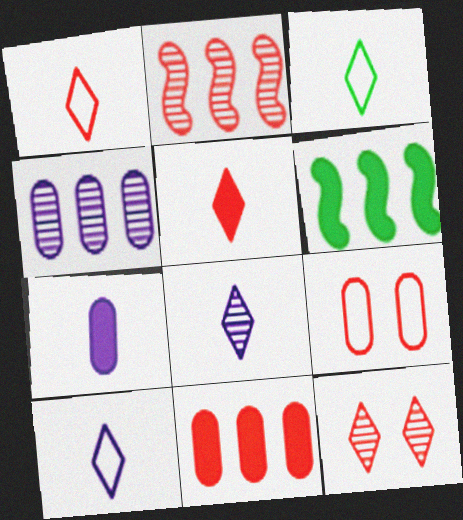[[1, 3, 10], 
[2, 5, 9], 
[3, 5, 8], 
[6, 8, 9]]